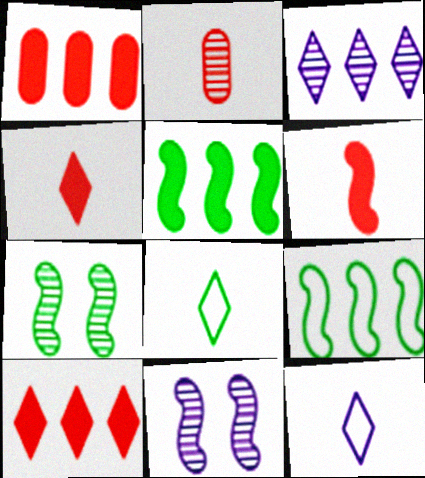[[1, 3, 9], 
[1, 7, 12], 
[1, 8, 11], 
[2, 3, 7], 
[6, 9, 11]]